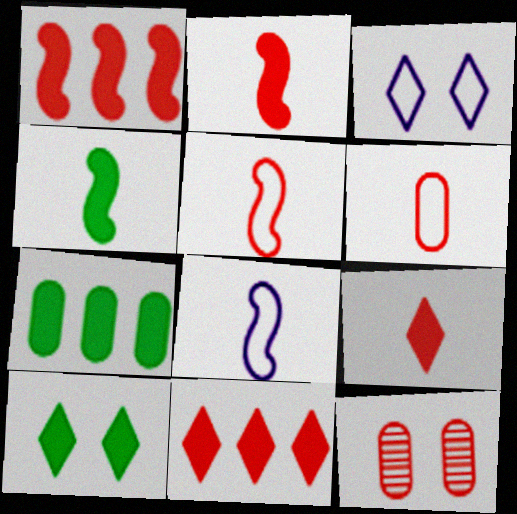[[4, 7, 10], 
[5, 11, 12]]